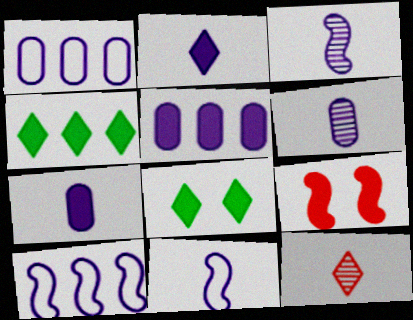[[2, 6, 11], 
[4, 7, 9]]